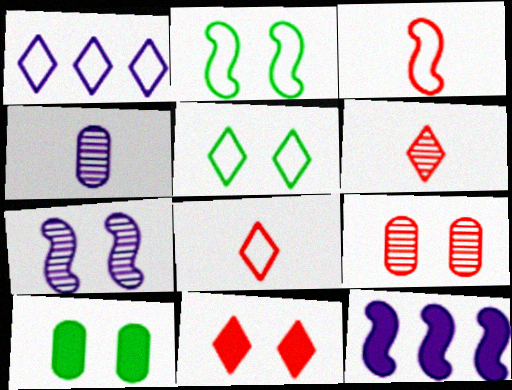[[1, 5, 8]]